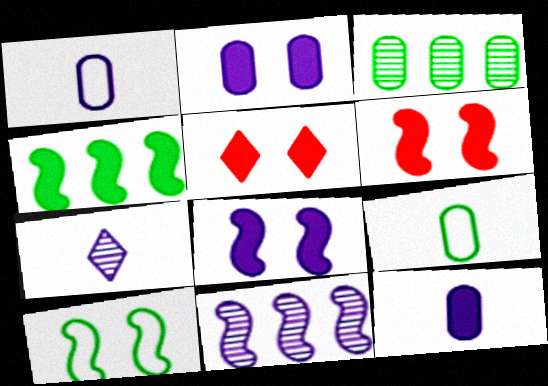[[4, 5, 12], 
[5, 9, 11]]